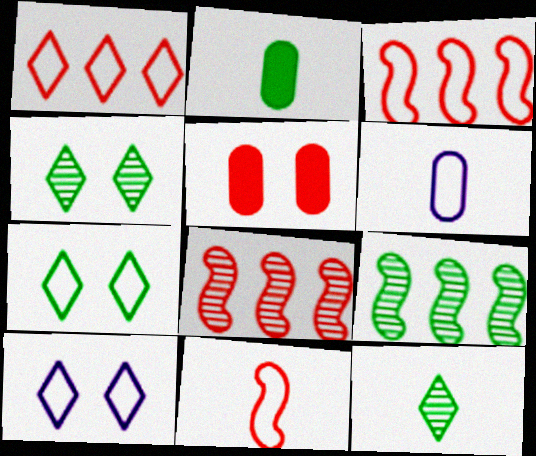[[2, 7, 9], 
[2, 8, 10], 
[3, 6, 7]]